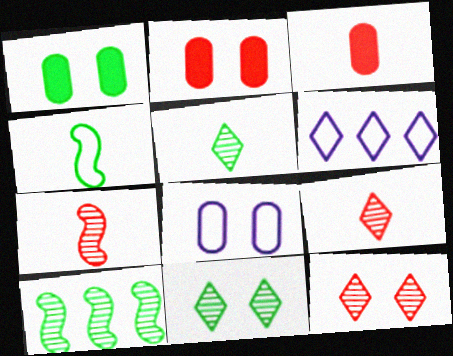[[1, 6, 7]]